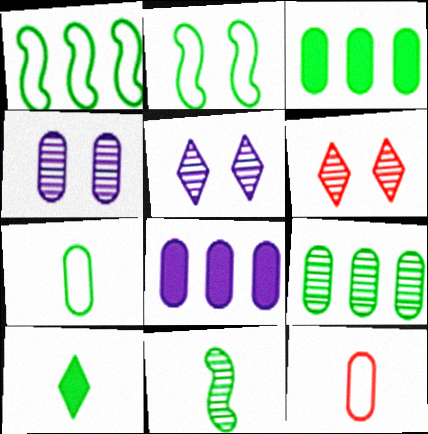[[2, 9, 10], 
[3, 4, 12], 
[7, 10, 11]]